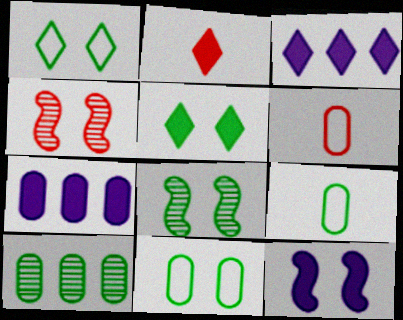[[2, 3, 5], 
[3, 4, 9], 
[3, 6, 8], 
[5, 8, 11]]